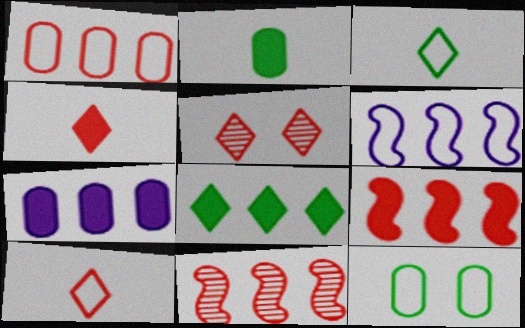[[2, 5, 6], 
[6, 10, 12], 
[7, 8, 9]]